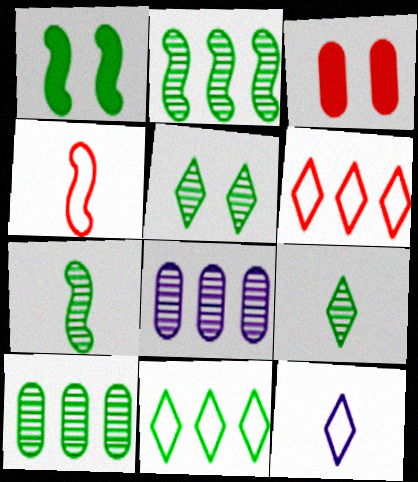[[2, 3, 12], 
[5, 7, 10]]